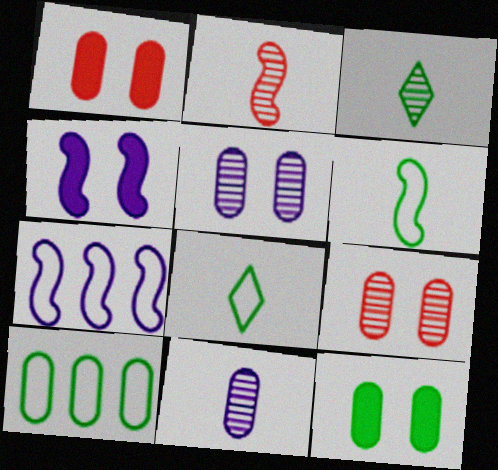[[1, 3, 7], 
[1, 10, 11], 
[2, 3, 11]]